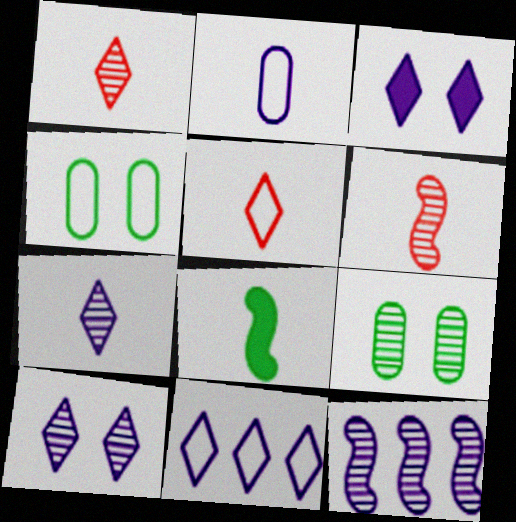[[1, 2, 8], 
[1, 9, 12], 
[2, 3, 12], 
[3, 7, 11]]